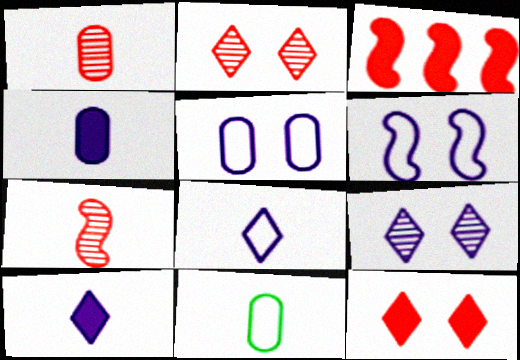[[1, 4, 11], 
[3, 9, 11], 
[7, 10, 11]]